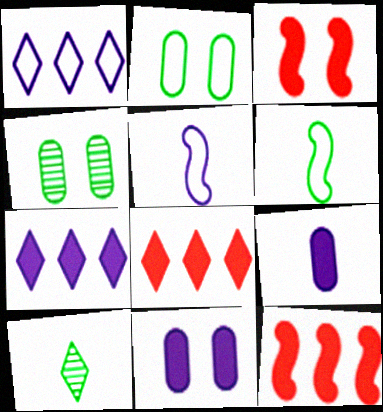[[4, 5, 8]]